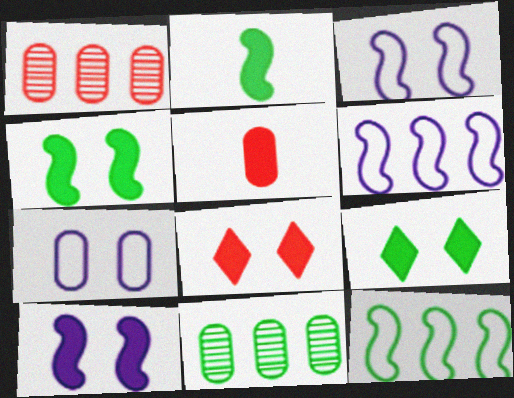[[5, 7, 11]]